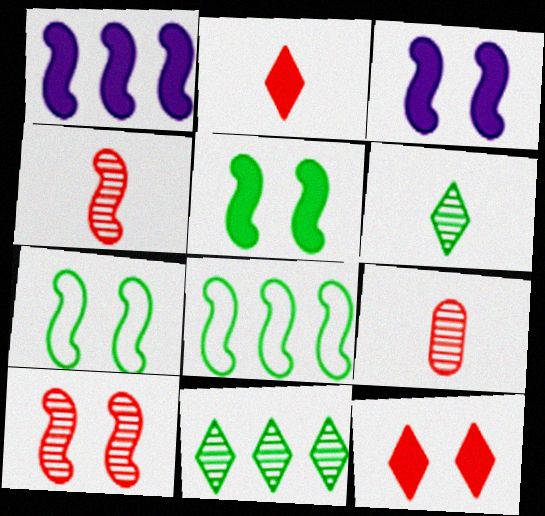[[1, 4, 7], 
[3, 4, 8], 
[3, 7, 10]]